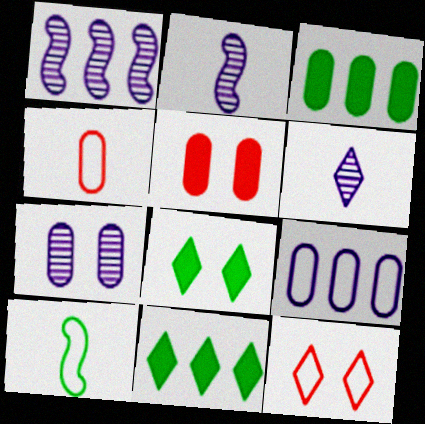[[1, 4, 8], 
[1, 6, 7], 
[2, 3, 12], 
[3, 4, 7], 
[6, 11, 12], 
[9, 10, 12]]